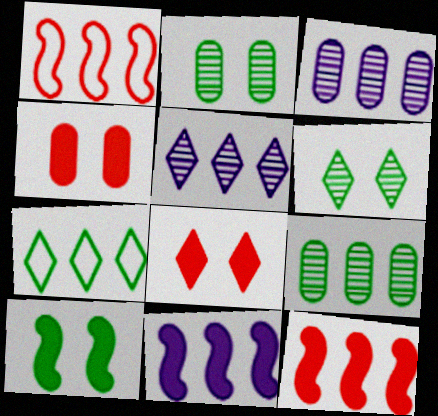[[3, 7, 12]]